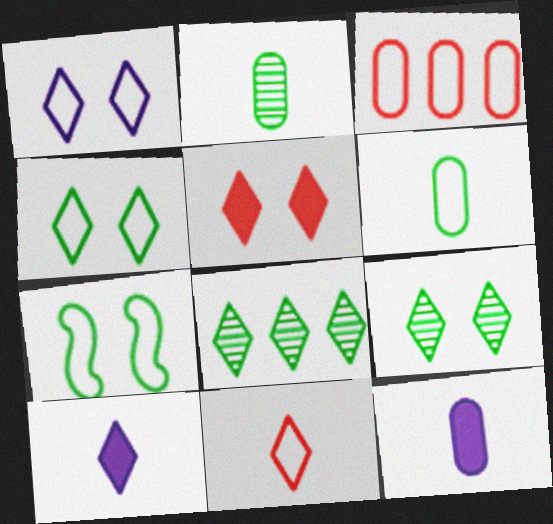[[1, 5, 9]]